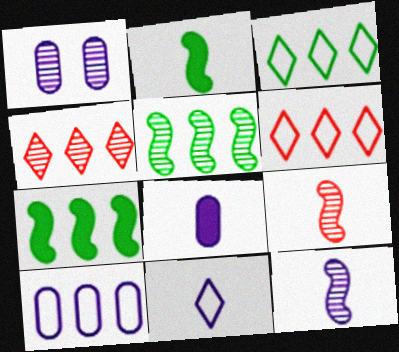[[1, 2, 6], 
[1, 8, 10], 
[4, 7, 10], 
[8, 11, 12]]